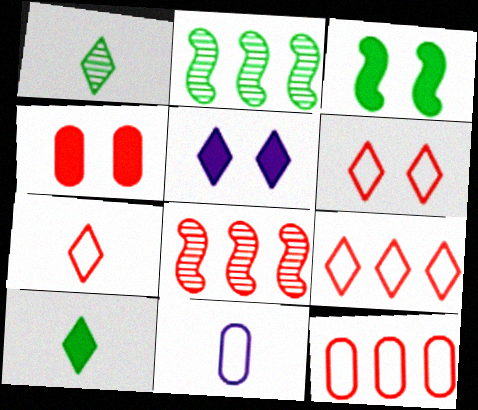[[1, 5, 9], 
[3, 4, 5], 
[4, 7, 8], 
[6, 7, 9]]